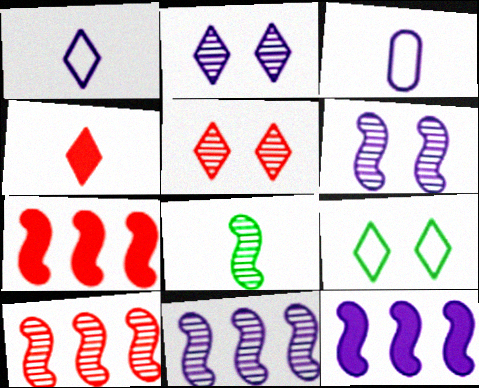[[2, 3, 12], 
[3, 4, 8], 
[6, 8, 10]]